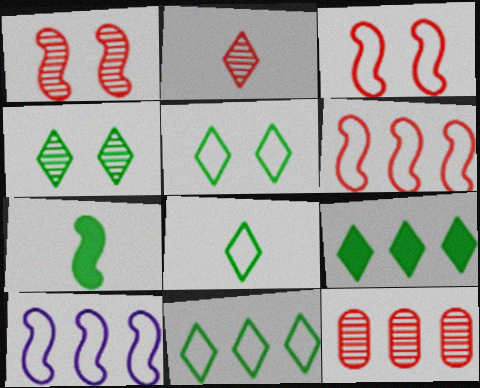[[1, 2, 12], 
[1, 7, 10], 
[4, 8, 9], 
[5, 8, 11], 
[9, 10, 12]]